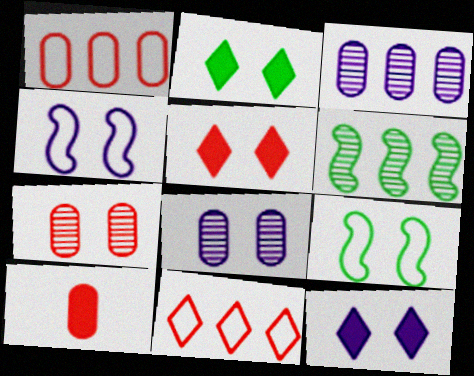[[1, 7, 10], 
[2, 4, 7], 
[2, 5, 12], 
[4, 8, 12], 
[5, 8, 9], 
[7, 9, 12]]